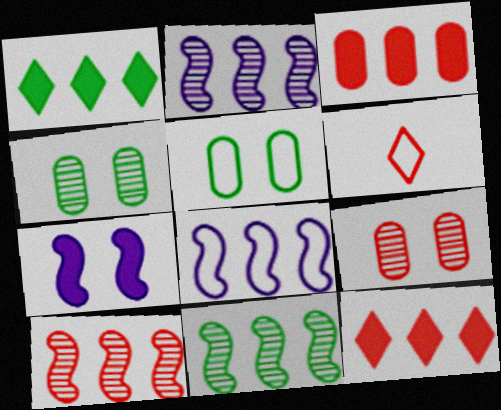[[2, 10, 11], 
[5, 6, 8]]